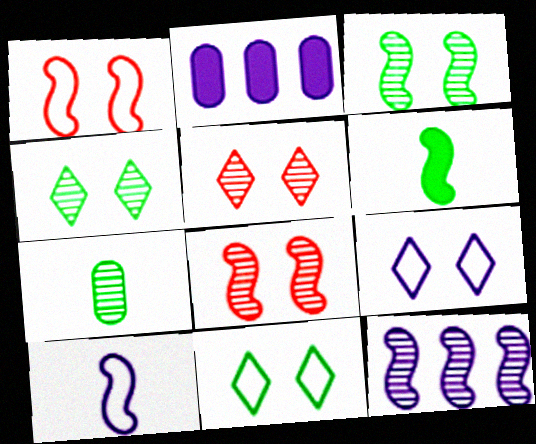[[1, 6, 12], 
[5, 7, 12]]